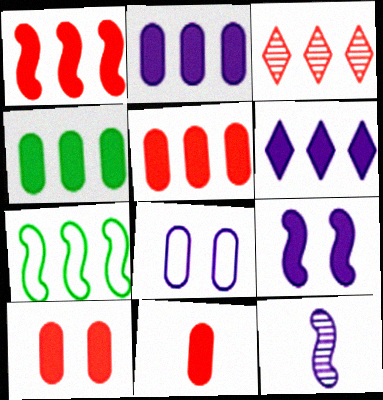[[1, 4, 6], 
[2, 3, 7], 
[2, 4, 5], 
[5, 10, 11], 
[6, 8, 12]]